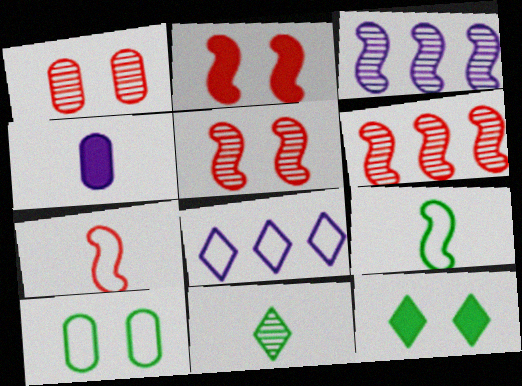[[1, 3, 11], 
[2, 3, 9], 
[2, 6, 7], 
[4, 7, 11], 
[7, 8, 10]]